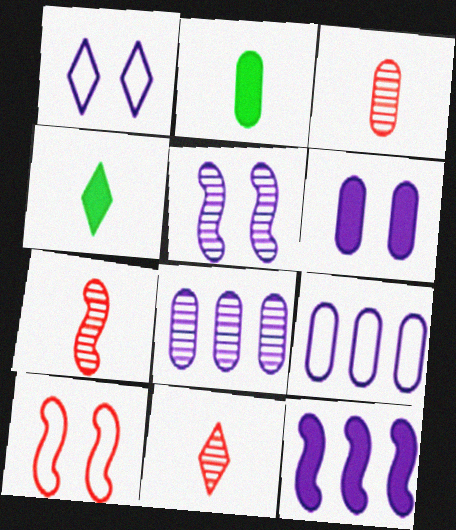[[1, 5, 6], 
[3, 7, 11], 
[4, 8, 10]]